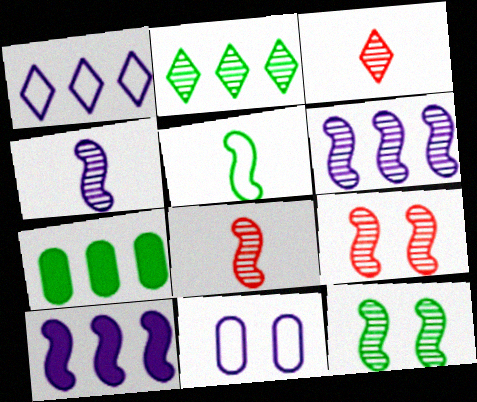[[5, 9, 10], 
[6, 8, 12]]